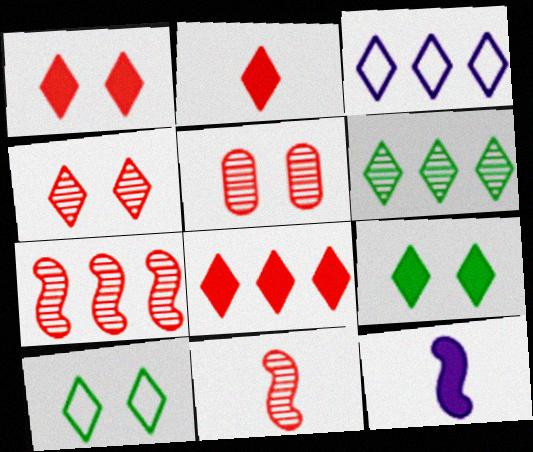[[1, 2, 8], 
[3, 6, 8]]